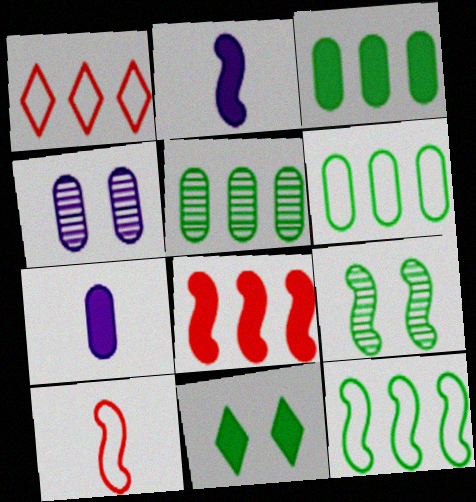[[1, 7, 9], 
[3, 5, 6], 
[7, 8, 11]]